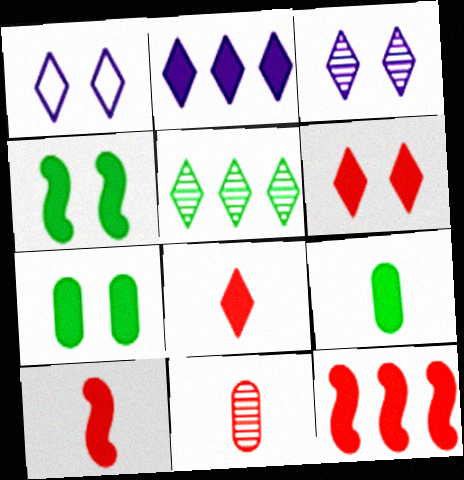[[1, 5, 8], 
[2, 7, 10]]